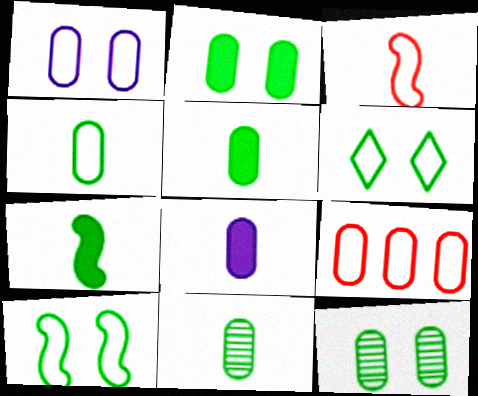[[1, 4, 9], 
[4, 5, 11], 
[8, 9, 12]]